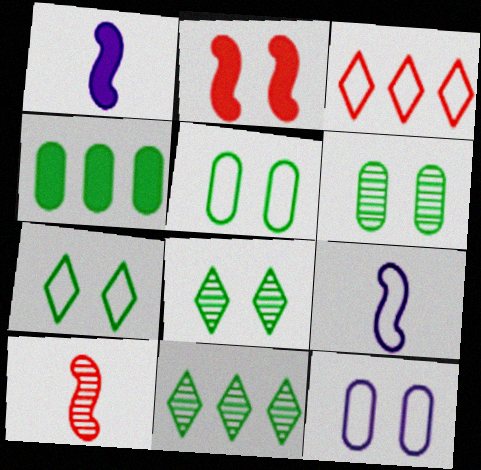[[1, 3, 6], 
[2, 8, 12], 
[3, 5, 9]]